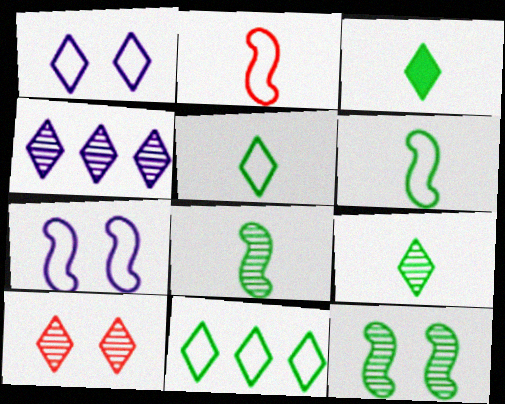[[3, 5, 9], 
[4, 9, 10]]